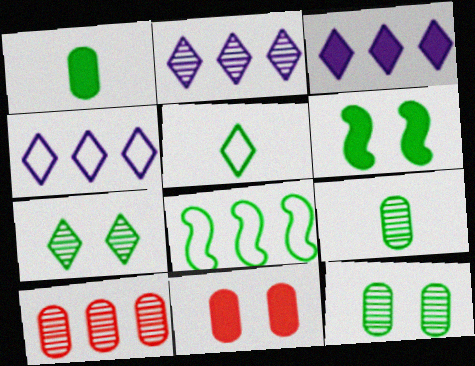[[1, 7, 8], 
[2, 3, 4], 
[3, 8, 10]]